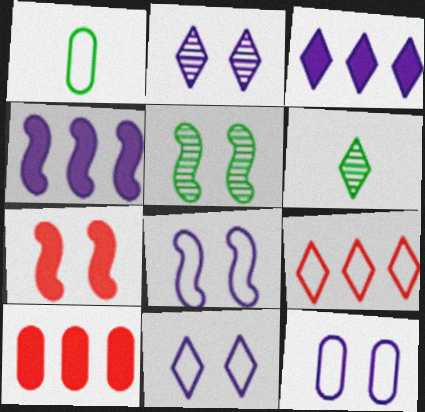[[1, 8, 9], 
[5, 7, 8], 
[6, 8, 10], 
[8, 11, 12]]